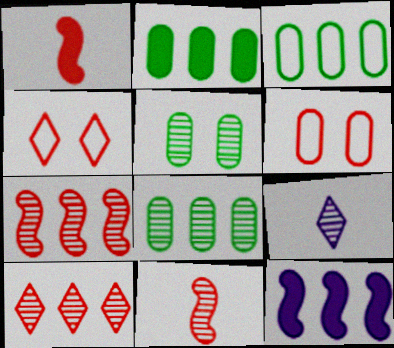[[1, 6, 10], 
[2, 3, 8], 
[3, 10, 12], 
[5, 7, 9]]